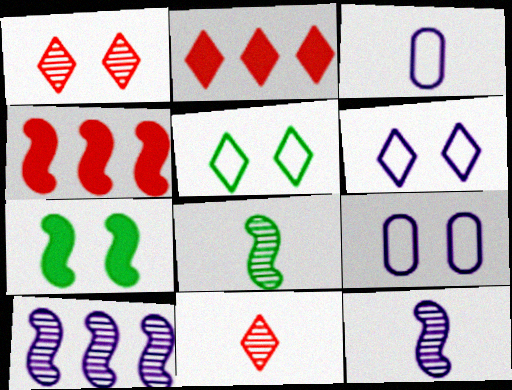[[1, 7, 9], 
[2, 8, 9]]